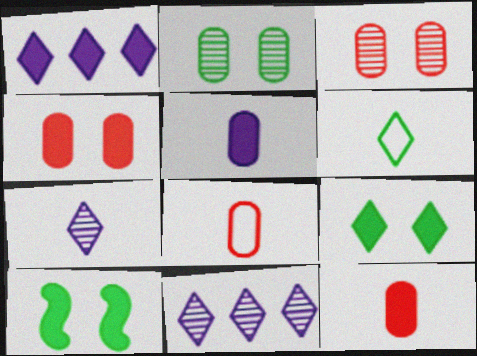[[1, 10, 12], 
[8, 10, 11]]